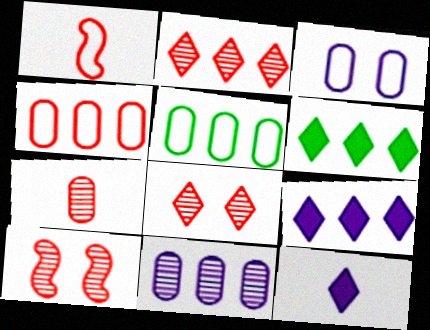[[2, 7, 10], 
[5, 10, 12]]